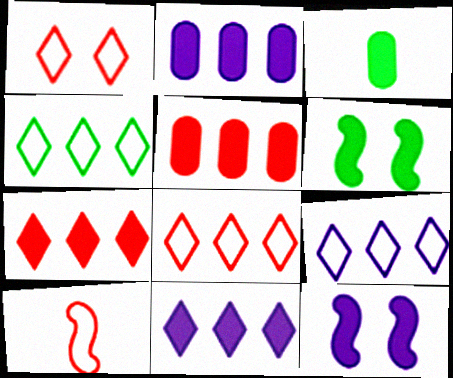[[3, 7, 12], 
[4, 8, 9]]